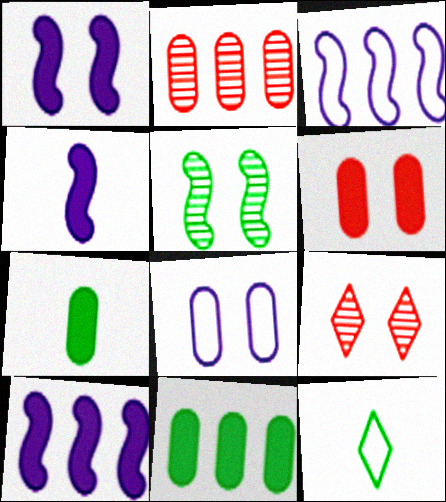[[1, 2, 12], 
[1, 4, 10], 
[2, 7, 8], 
[3, 7, 9], 
[5, 11, 12]]